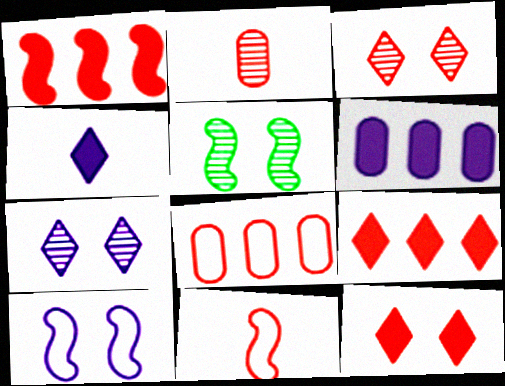[[4, 5, 8]]